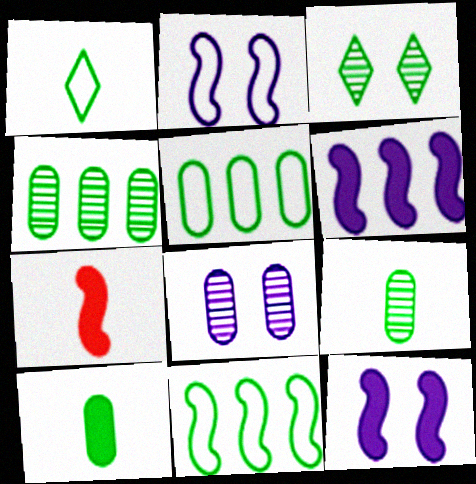[[3, 10, 11]]